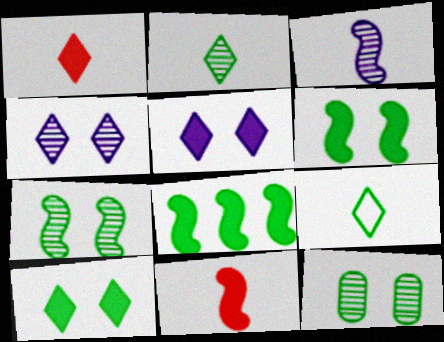[[8, 9, 12]]